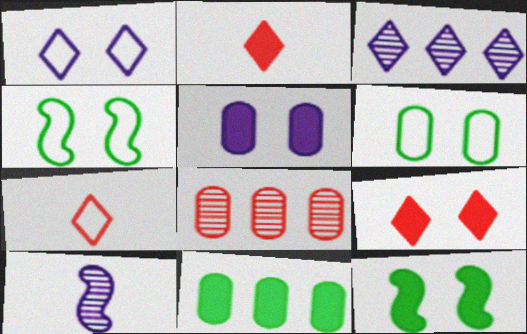[[5, 9, 12]]